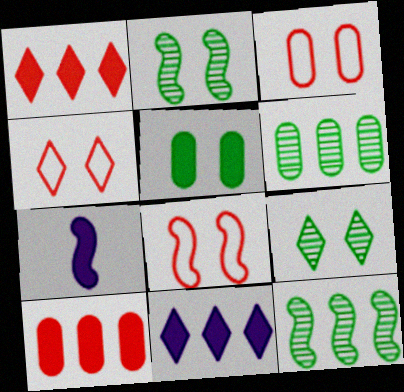[[1, 5, 7], 
[3, 4, 8], 
[4, 6, 7], 
[7, 8, 12]]